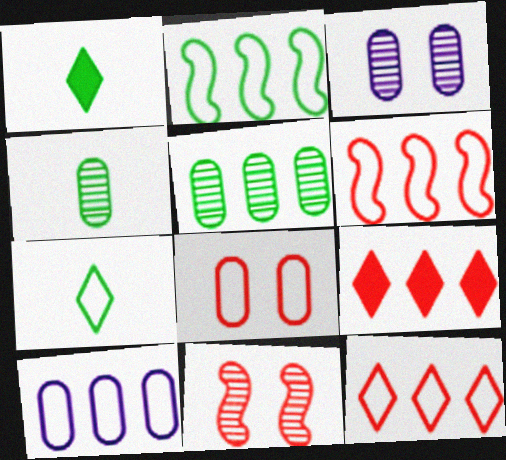[[1, 3, 6], 
[1, 10, 11], 
[2, 10, 12]]